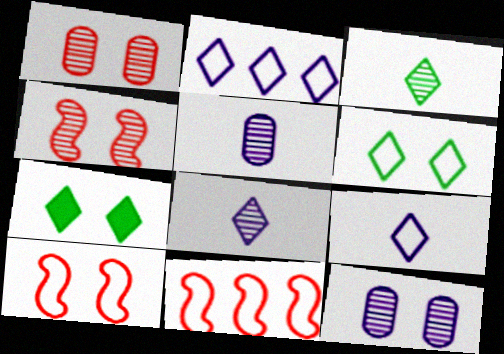[[5, 7, 11], 
[7, 10, 12]]